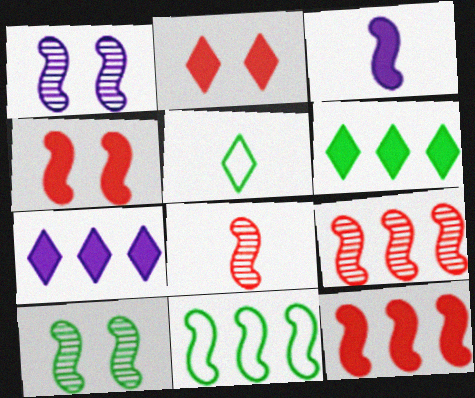[]